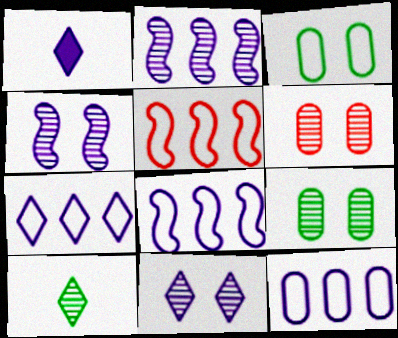[[1, 4, 12], 
[1, 5, 9], 
[1, 7, 11], 
[2, 6, 10], 
[7, 8, 12]]